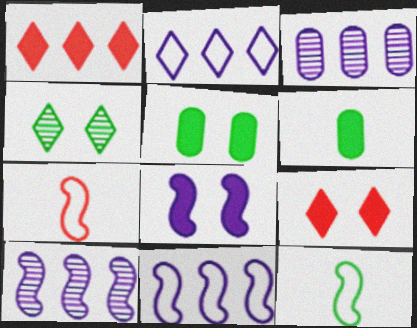[[1, 6, 8], 
[3, 9, 12], 
[5, 8, 9]]